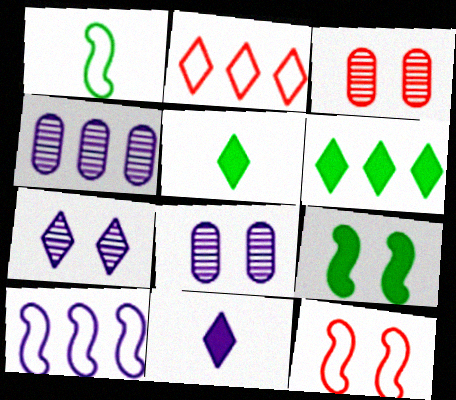[[1, 10, 12], 
[2, 5, 7], 
[3, 5, 10], 
[4, 5, 12], 
[8, 10, 11]]